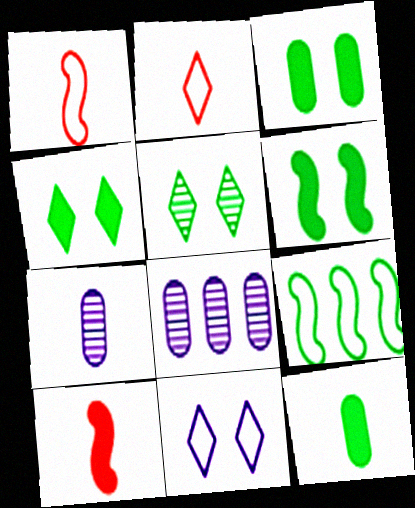[[1, 4, 8], 
[2, 6, 8], 
[3, 4, 6], 
[5, 9, 12]]